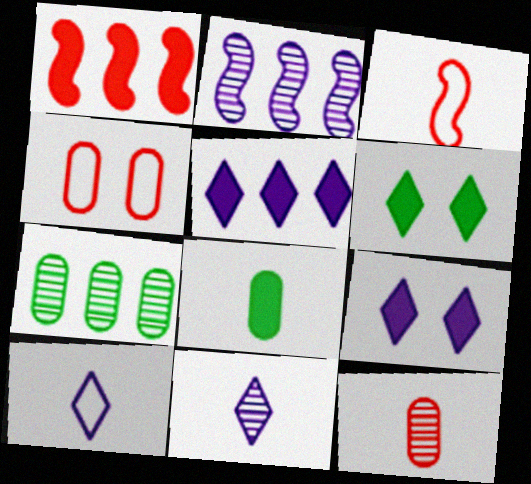[[1, 8, 9], 
[3, 7, 9], 
[3, 8, 11]]